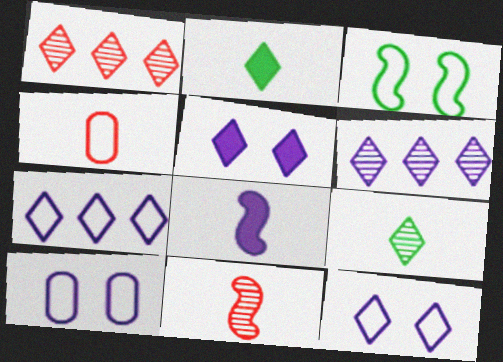[[1, 2, 12], 
[3, 4, 7], 
[4, 8, 9], 
[6, 8, 10]]